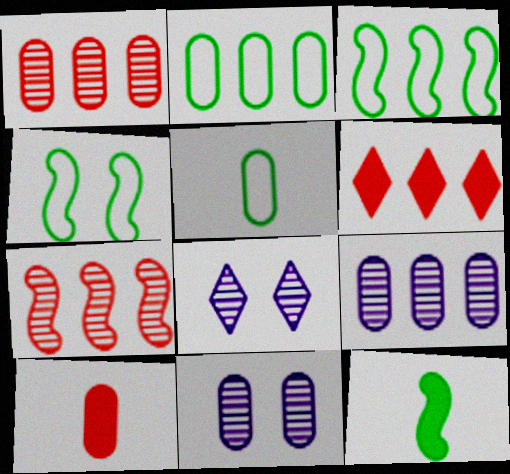[[2, 10, 11], 
[3, 6, 9], 
[3, 8, 10]]